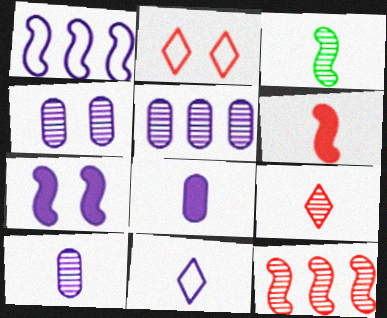[[3, 9, 10], 
[4, 5, 10], 
[5, 7, 11]]